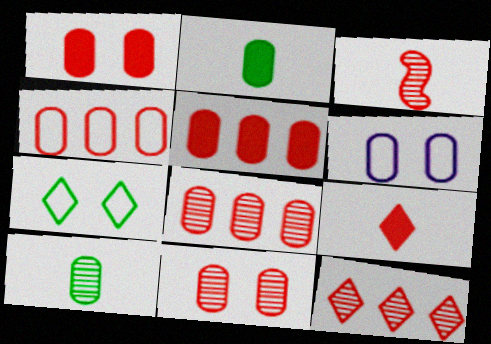[[2, 6, 8], 
[3, 11, 12], 
[4, 5, 8], 
[5, 6, 10]]